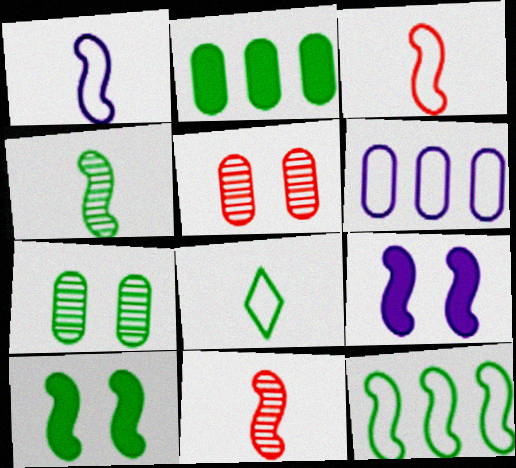[[4, 10, 12], 
[9, 11, 12]]